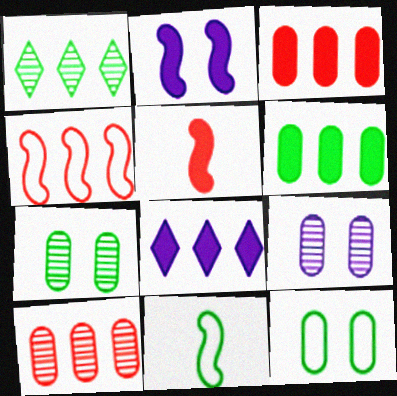[]